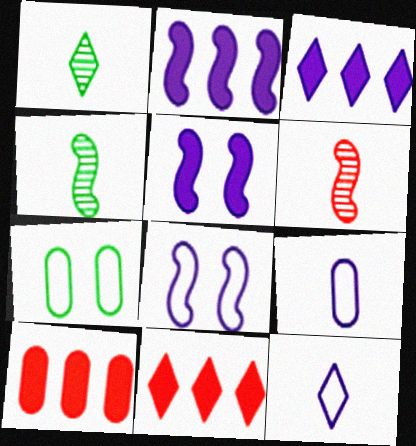[[1, 8, 10], 
[3, 6, 7]]